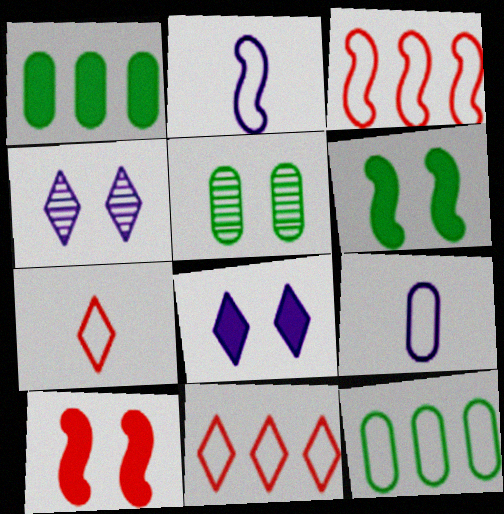[]